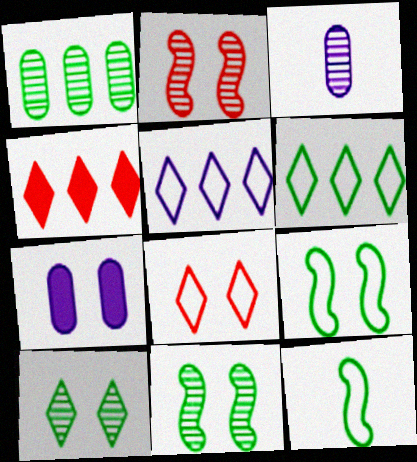[[3, 4, 9], 
[7, 8, 11]]